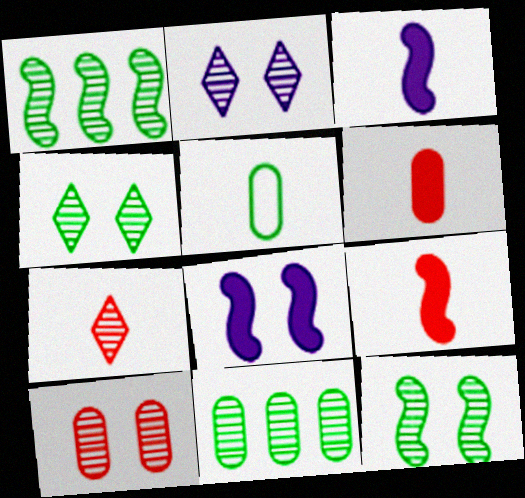[[2, 10, 12], 
[3, 5, 7]]